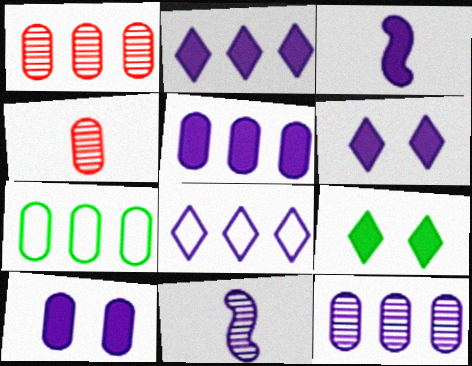[[1, 5, 7], 
[2, 3, 10], 
[3, 5, 6], 
[4, 7, 10], 
[8, 10, 11]]